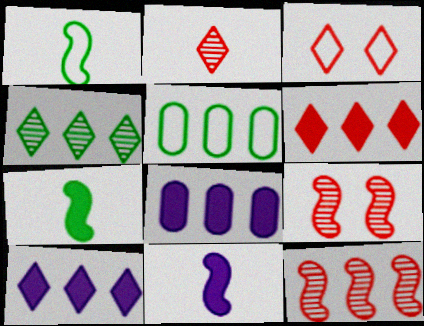[[2, 3, 6], 
[5, 10, 12]]